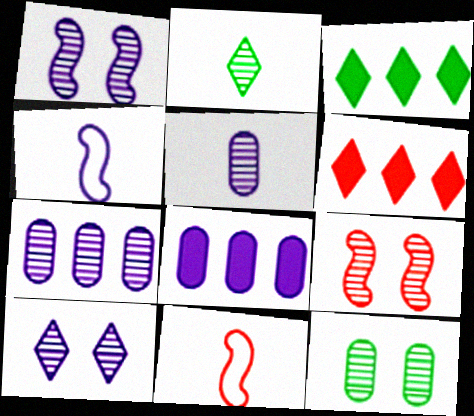[[2, 7, 9], 
[4, 6, 12], 
[4, 8, 10], 
[9, 10, 12]]